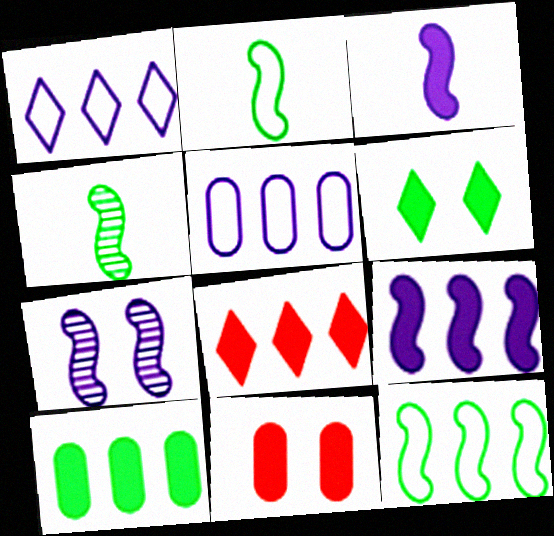[[1, 4, 11], 
[8, 9, 10]]